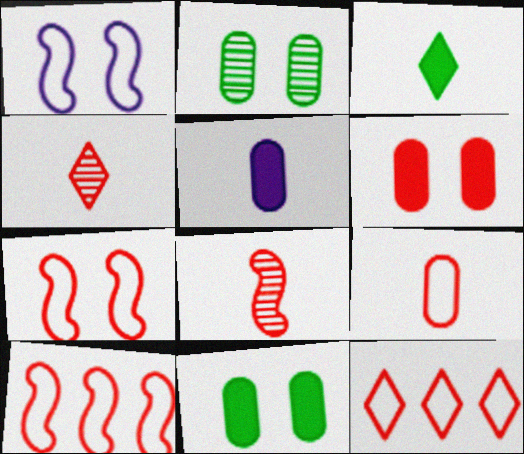[[4, 6, 10], 
[6, 8, 12], 
[7, 9, 12]]